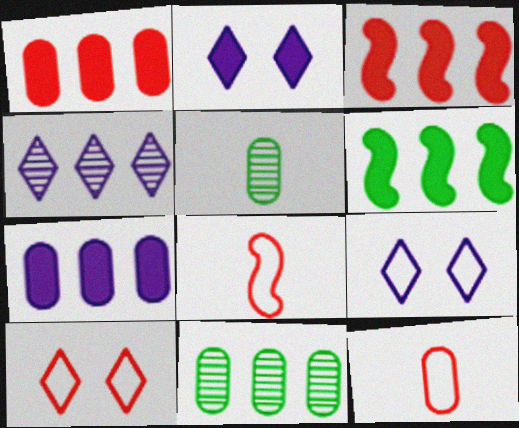[[2, 8, 11], 
[3, 5, 9]]